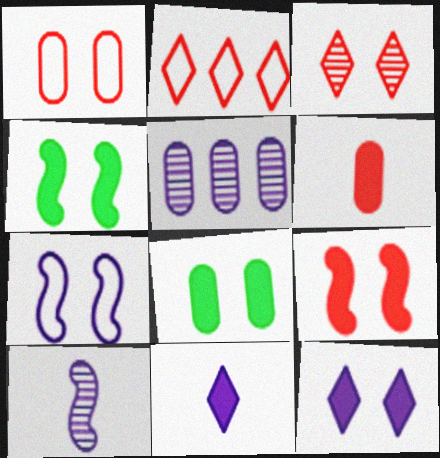[[1, 3, 9], 
[2, 8, 10], 
[3, 7, 8], 
[5, 7, 11], 
[8, 9, 12]]